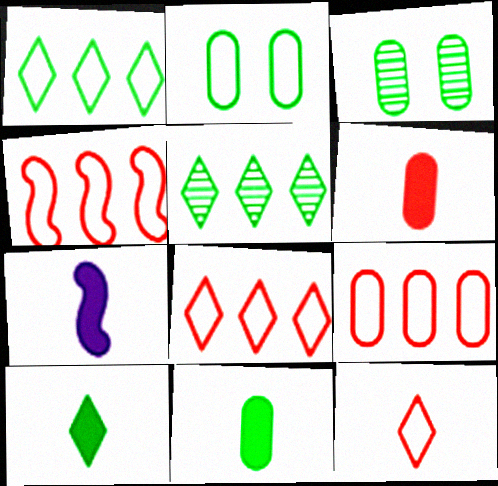[[3, 7, 8], 
[4, 8, 9], 
[6, 7, 10]]